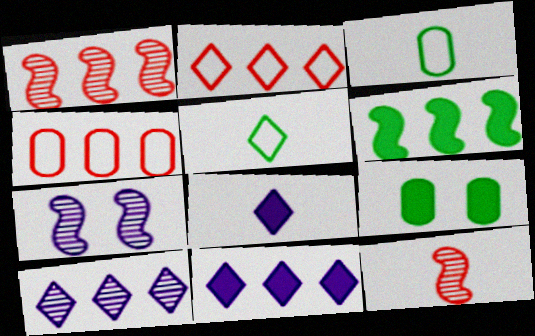[[3, 8, 12], 
[4, 6, 10]]